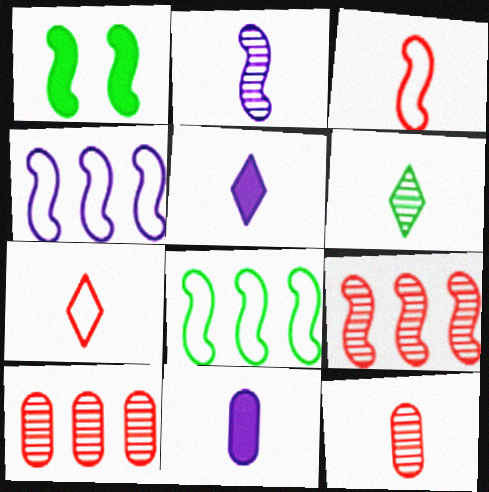[[2, 6, 12], 
[3, 6, 11], 
[5, 6, 7]]